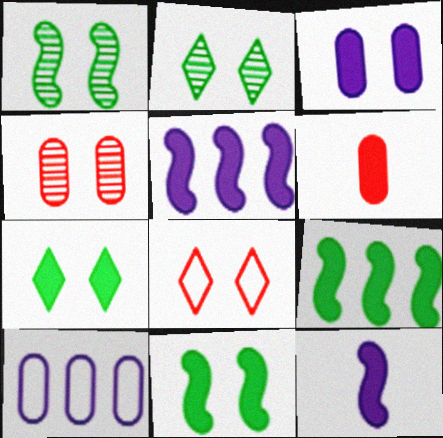[[1, 3, 8], 
[5, 6, 7]]